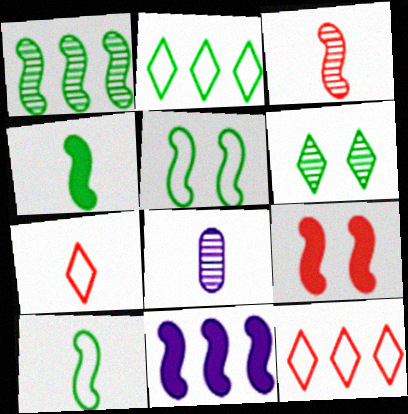[[1, 4, 5], 
[2, 8, 9], 
[3, 5, 11], 
[4, 7, 8], 
[4, 9, 11]]